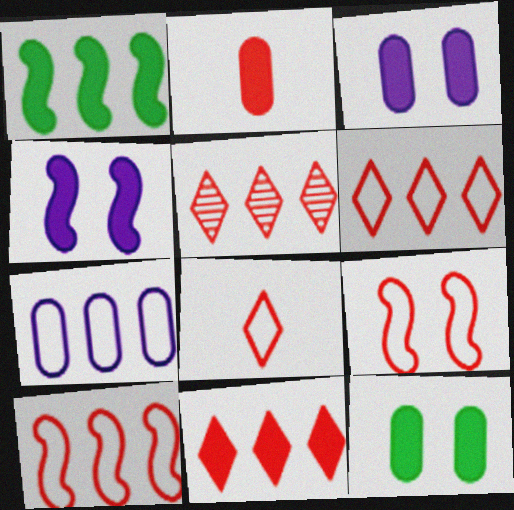[[1, 5, 7], 
[2, 5, 9], 
[5, 6, 11]]